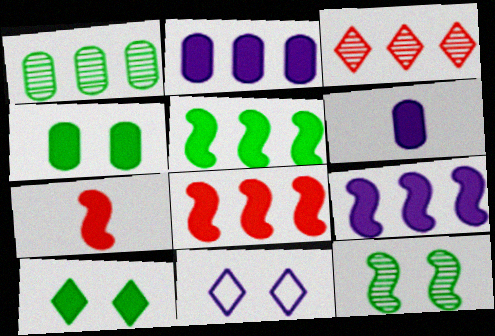[[1, 7, 11], 
[2, 7, 10], 
[5, 8, 9], 
[6, 8, 10]]